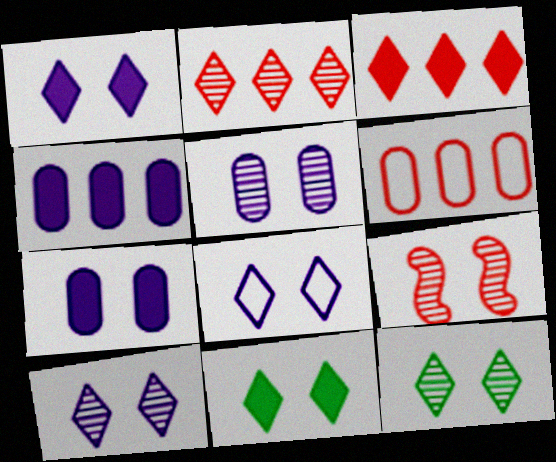[[1, 8, 10], 
[5, 9, 12]]